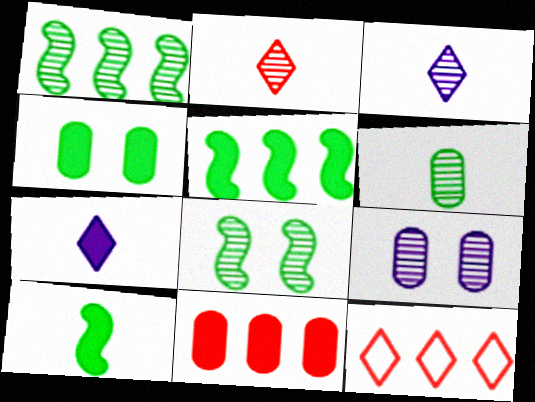[[1, 2, 9], 
[9, 10, 12]]